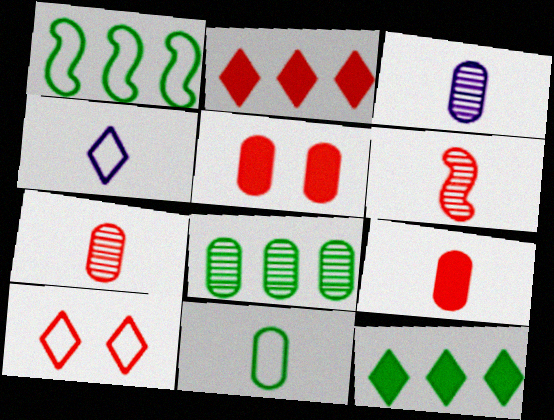[[1, 8, 12], 
[3, 9, 11]]